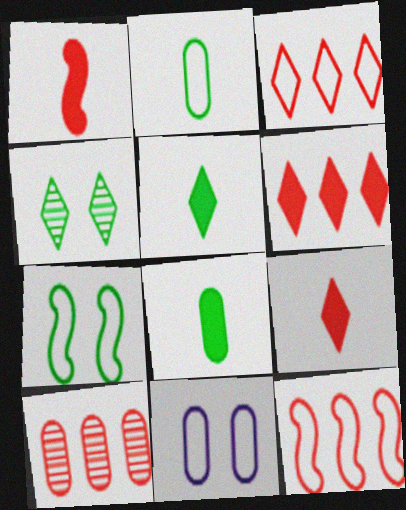[[6, 10, 12], 
[8, 10, 11]]